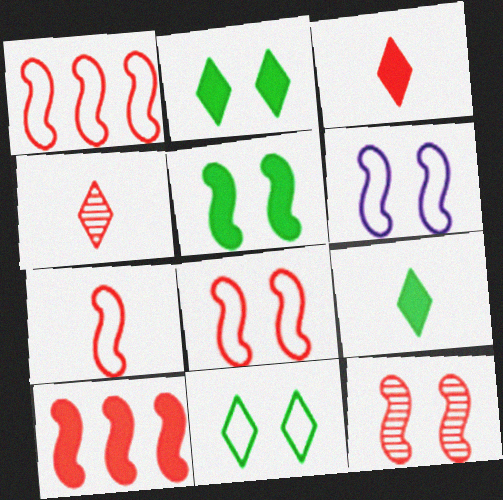[[1, 7, 8], 
[5, 6, 12], 
[7, 10, 12]]